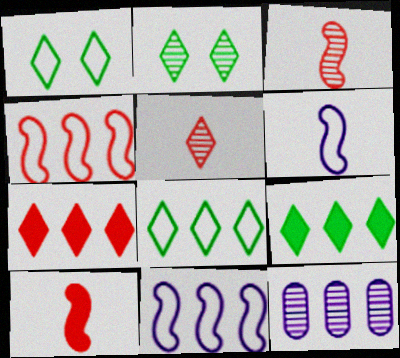[[1, 10, 12], 
[2, 3, 12], 
[4, 9, 12]]